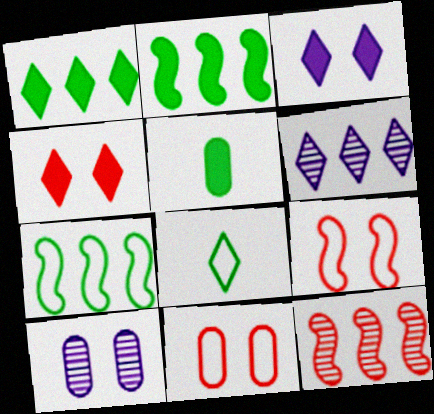[[4, 6, 8], 
[5, 6, 9]]